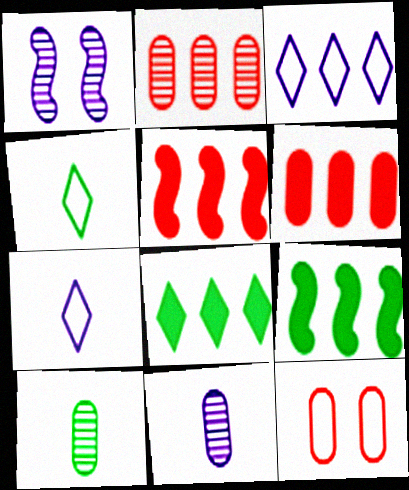[[1, 4, 6], 
[2, 3, 9]]